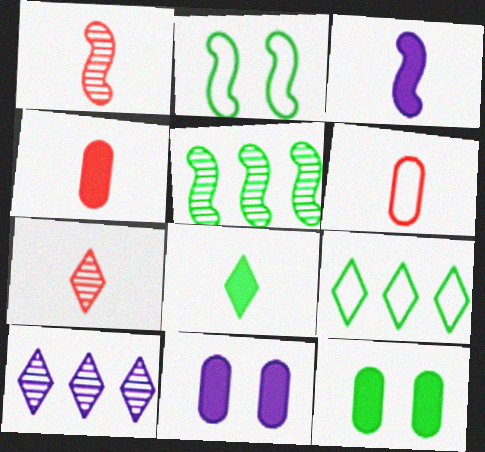[[1, 9, 11], 
[2, 4, 10], 
[3, 4, 8]]